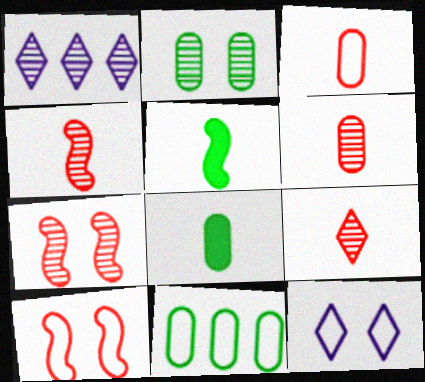[[1, 2, 4], 
[1, 8, 10], 
[2, 8, 11], 
[4, 6, 9]]